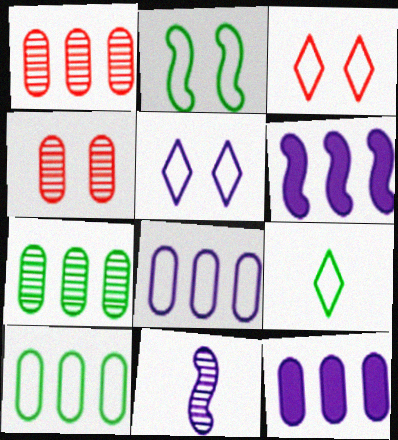[[1, 10, 12], 
[2, 9, 10], 
[4, 6, 9], 
[5, 11, 12]]